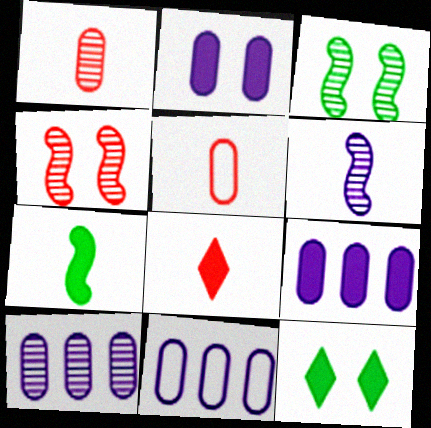[[3, 8, 11], 
[9, 10, 11]]